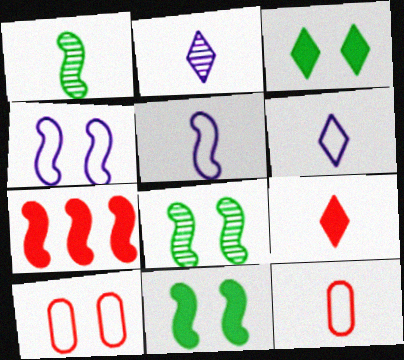[[1, 4, 7], 
[5, 7, 8]]